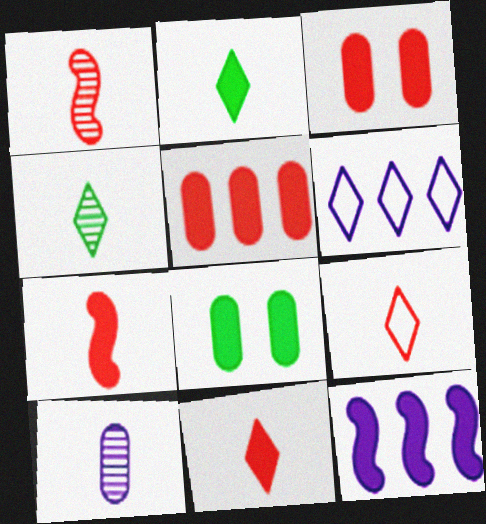[[1, 4, 10], 
[1, 6, 8], 
[2, 3, 12], 
[8, 11, 12]]